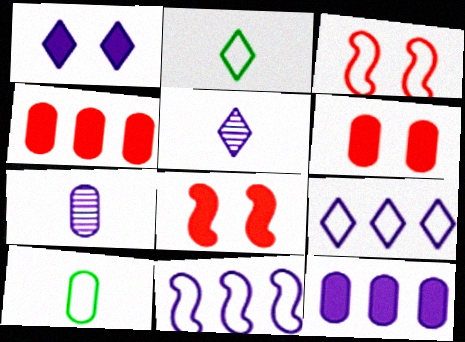[[1, 5, 9], 
[1, 7, 11], 
[3, 9, 10]]